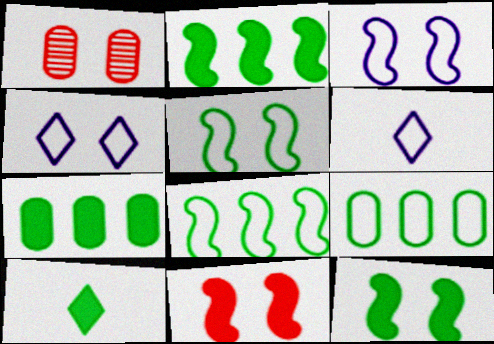[[1, 2, 6], 
[1, 4, 12], 
[7, 10, 12]]